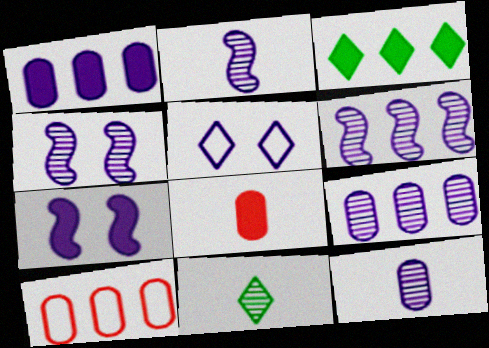[[1, 2, 5], 
[2, 4, 6], 
[3, 6, 10], 
[3, 7, 8], 
[7, 10, 11]]